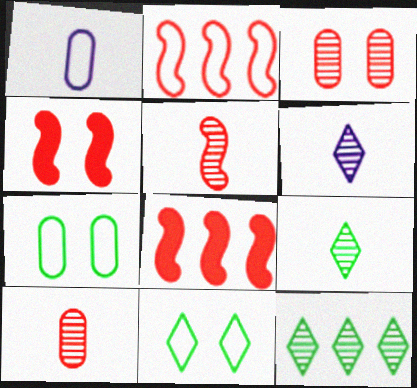[[1, 2, 11], 
[1, 4, 12], 
[2, 4, 5], 
[6, 7, 8]]